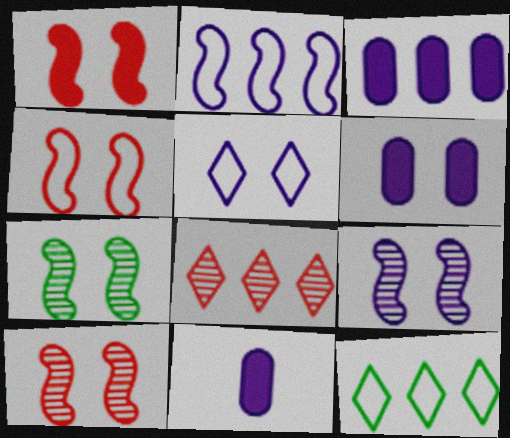[[1, 4, 10], 
[3, 6, 11], 
[5, 6, 9], 
[7, 9, 10], 
[10, 11, 12]]